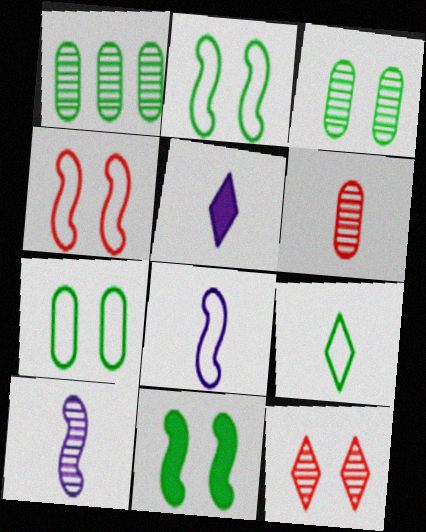[[1, 4, 5], 
[1, 9, 11], 
[1, 10, 12]]